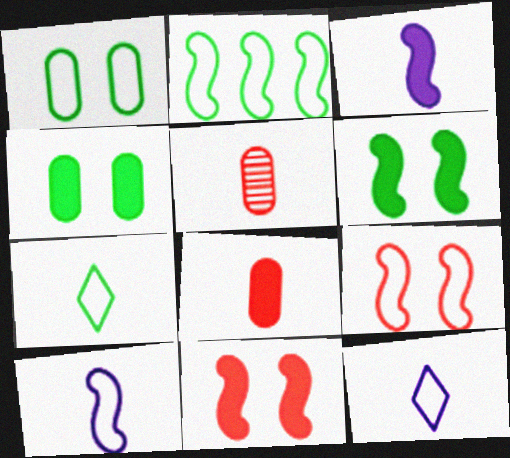[[1, 2, 7], 
[2, 9, 10], 
[3, 5, 7]]